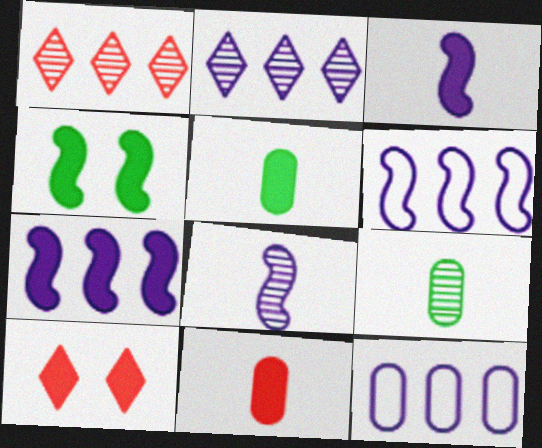[[2, 7, 12], 
[5, 7, 10], 
[6, 9, 10]]